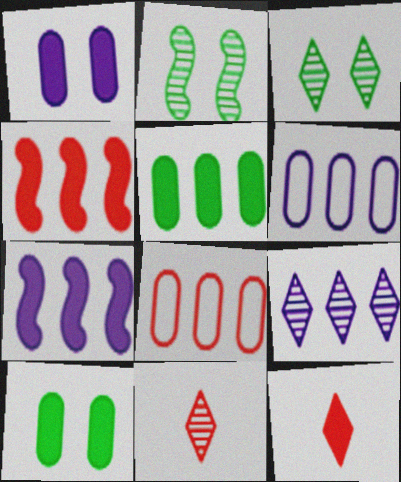[[2, 6, 12], 
[3, 9, 11], 
[6, 7, 9], 
[7, 10, 12]]